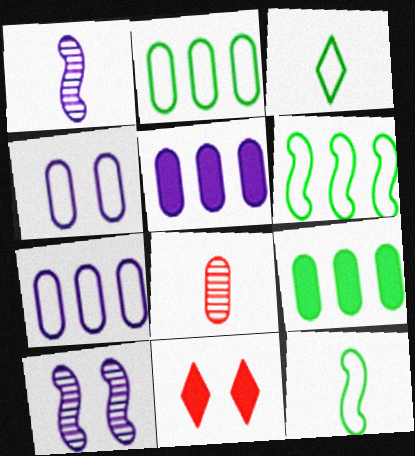[[1, 2, 11], 
[4, 8, 9]]